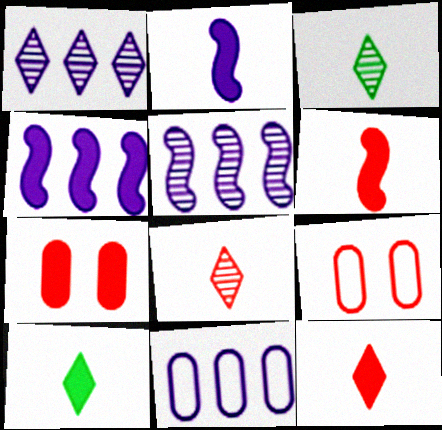[[1, 4, 11], 
[3, 4, 9], 
[4, 7, 10], 
[5, 9, 10]]